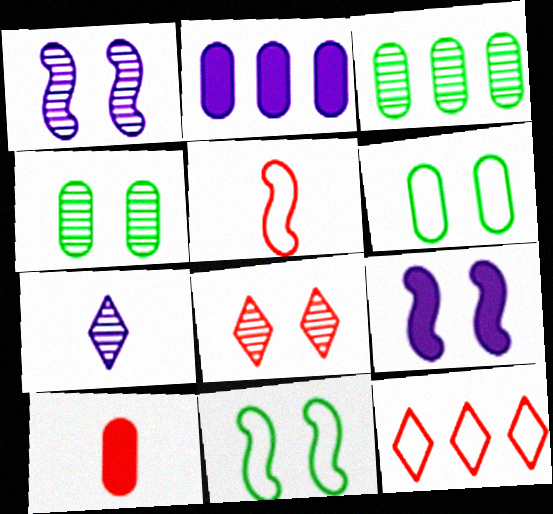[[1, 4, 8], 
[6, 8, 9]]